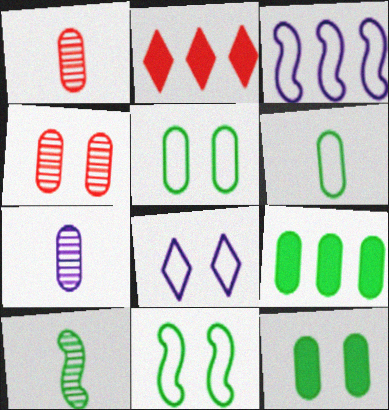[[2, 7, 11]]